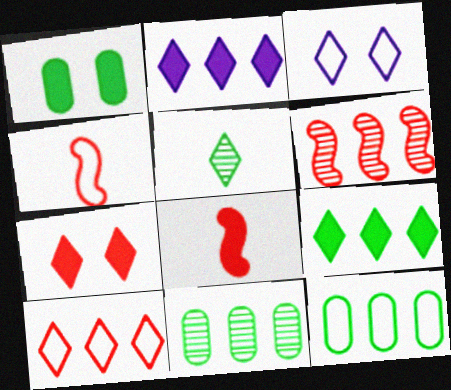[[1, 2, 8], 
[2, 6, 12], 
[3, 4, 12], 
[3, 8, 11]]